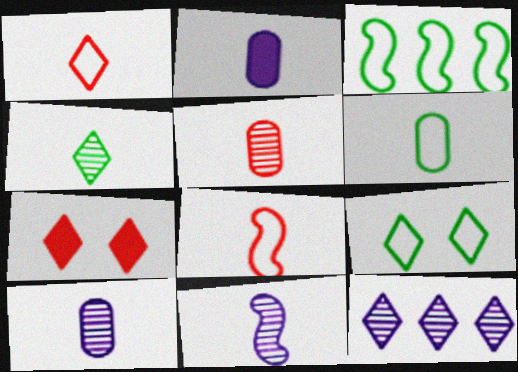[[2, 4, 8], 
[2, 5, 6], 
[3, 6, 9], 
[3, 7, 10], 
[4, 5, 11]]